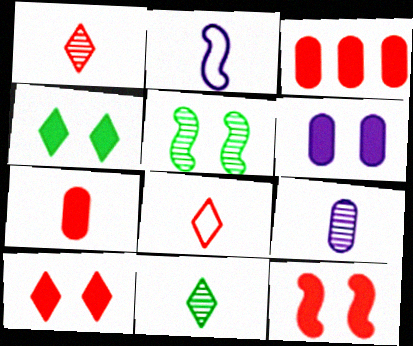[[2, 7, 11], 
[4, 6, 12]]